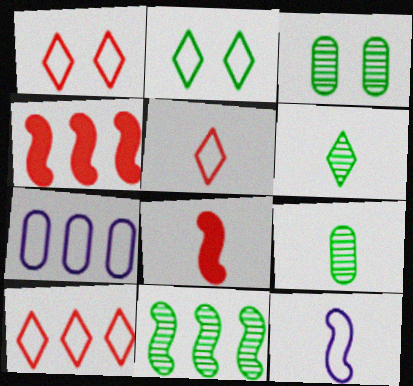[[1, 5, 10], 
[3, 6, 11]]